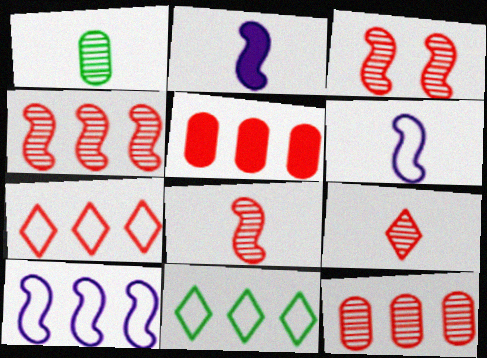[[3, 4, 8], 
[3, 9, 12], 
[4, 5, 7]]